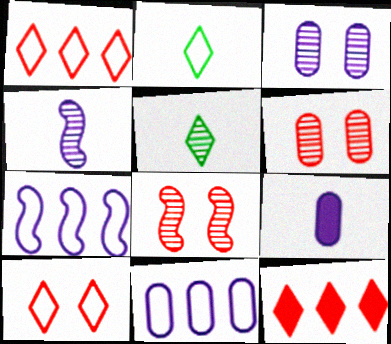[[3, 9, 11]]